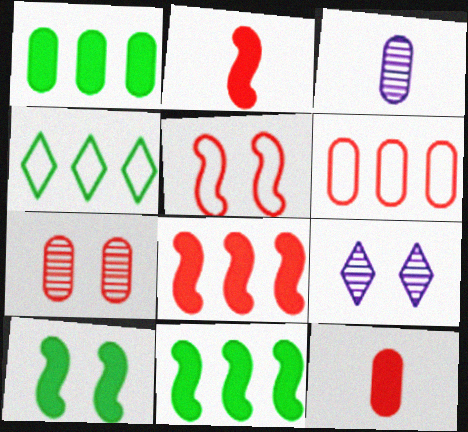[[6, 7, 12]]